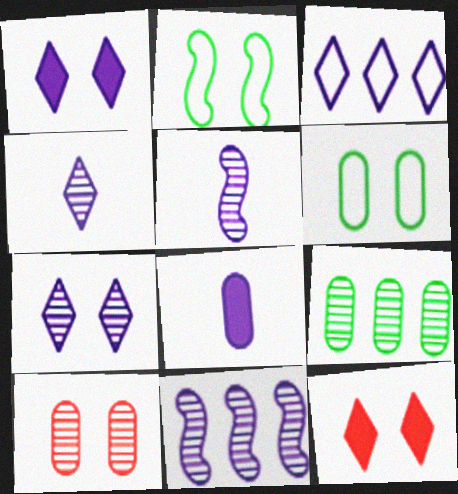[[1, 2, 10], 
[1, 3, 4]]